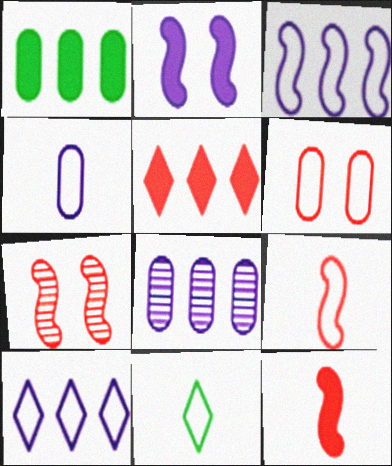[[3, 6, 11], 
[4, 9, 11]]